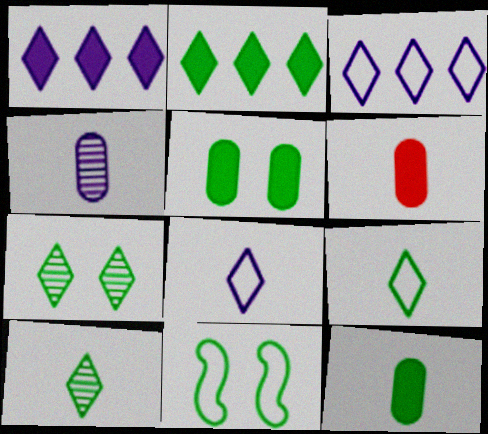[[2, 7, 9], 
[5, 7, 11]]